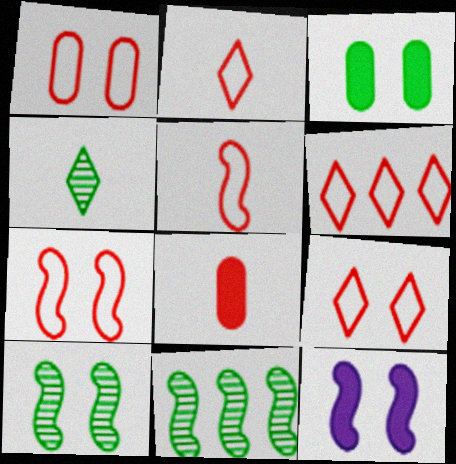[[1, 5, 6], 
[1, 7, 9], 
[2, 6, 9], 
[5, 11, 12], 
[7, 10, 12]]